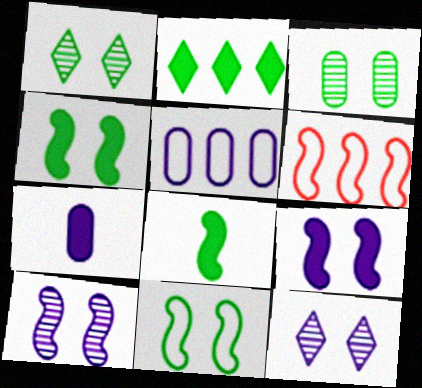[[1, 6, 7], 
[6, 8, 10]]